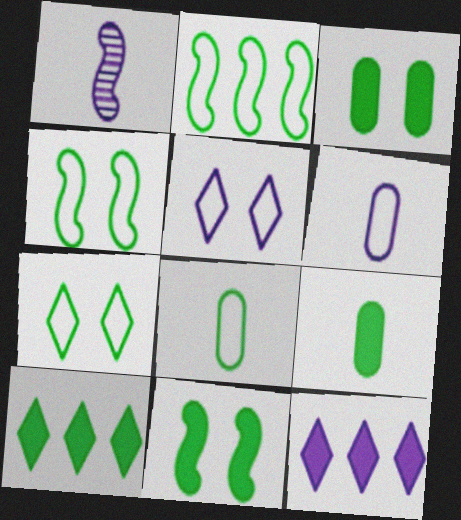[[2, 7, 8], 
[9, 10, 11]]